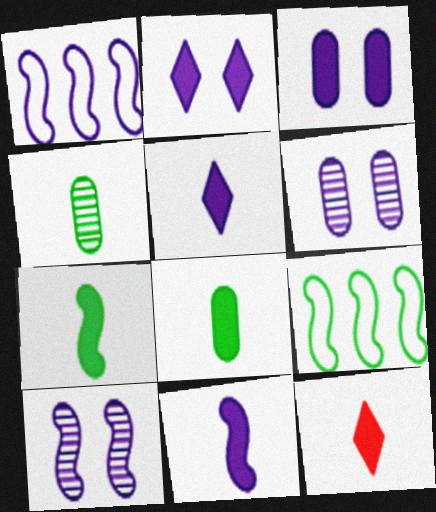[[1, 5, 6], 
[1, 10, 11], 
[6, 9, 12], 
[8, 11, 12]]